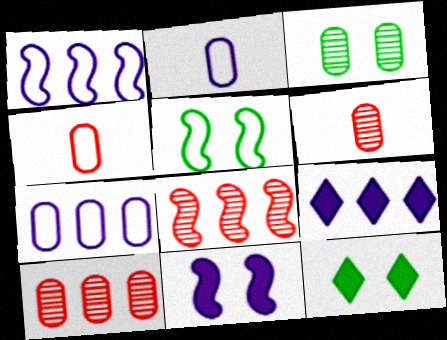[[1, 6, 12], 
[2, 8, 12], 
[3, 5, 12], 
[5, 6, 9]]